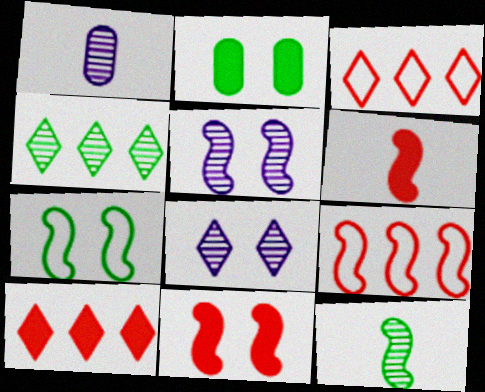[[1, 7, 10], 
[5, 7, 11]]